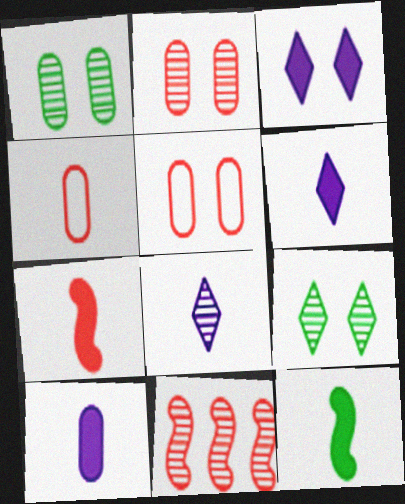[[1, 8, 11], 
[4, 8, 12]]